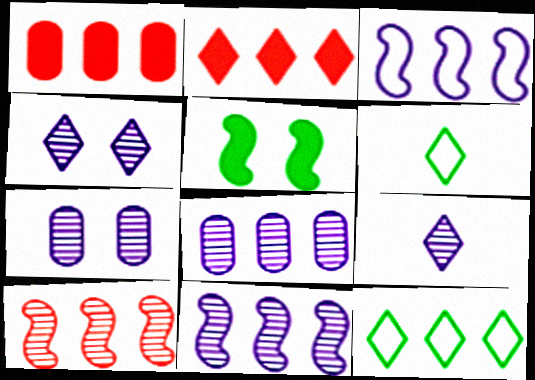[[1, 11, 12], 
[2, 4, 6], 
[7, 9, 11]]